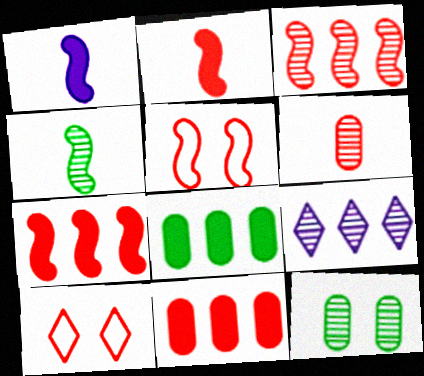[[2, 3, 5], 
[6, 7, 10]]